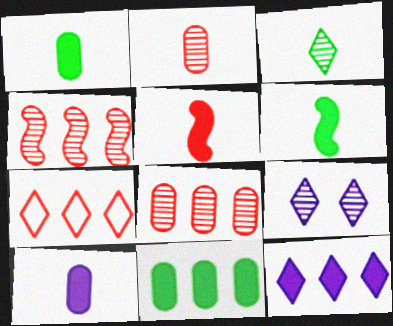[]